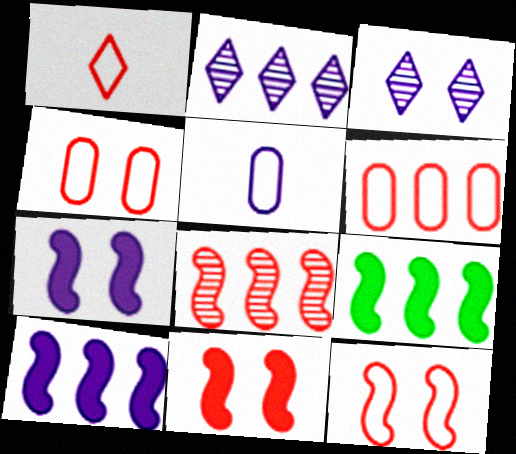[[1, 6, 12], 
[2, 5, 7], 
[2, 6, 9], 
[3, 5, 10]]